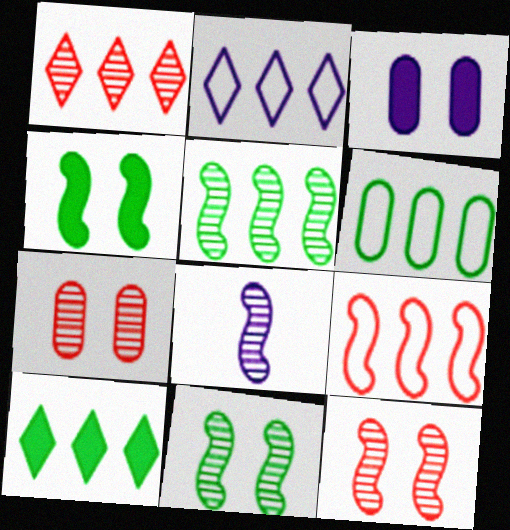[[1, 2, 10], 
[2, 3, 8], 
[2, 6, 9], 
[4, 8, 9], 
[5, 6, 10], 
[5, 8, 12]]